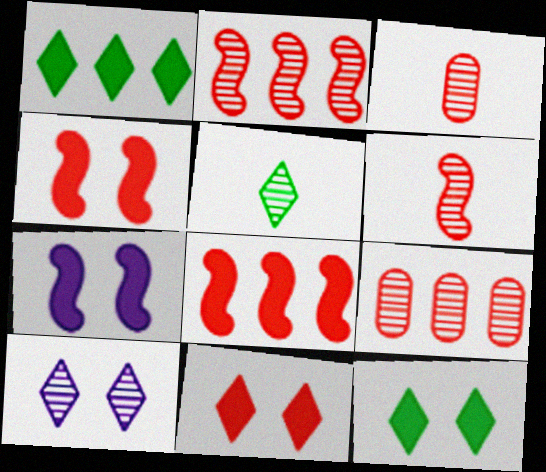[]